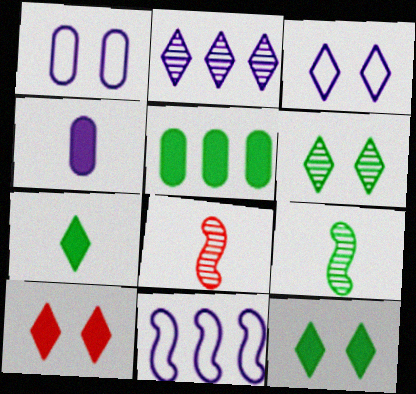[[3, 5, 8], 
[3, 6, 10]]